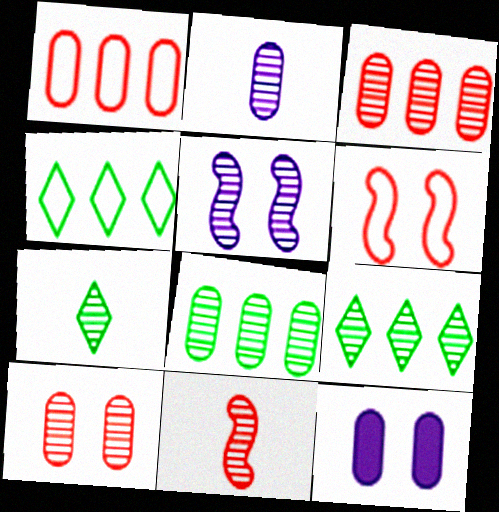[[2, 7, 11], 
[2, 8, 10], 
[3, 5, 7], 
[4, 11, 12]]